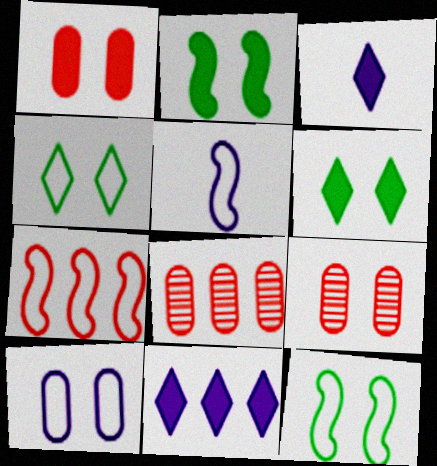[[3, 8, 12], 
[5, 6, 8], 
[5, 7, 12]]